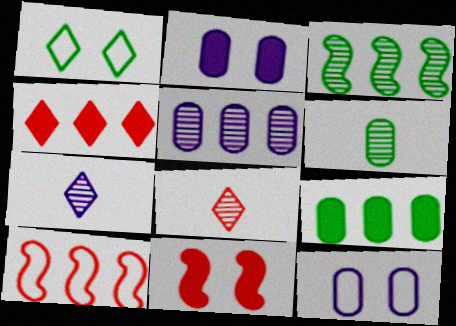[[1, 4, 7]]